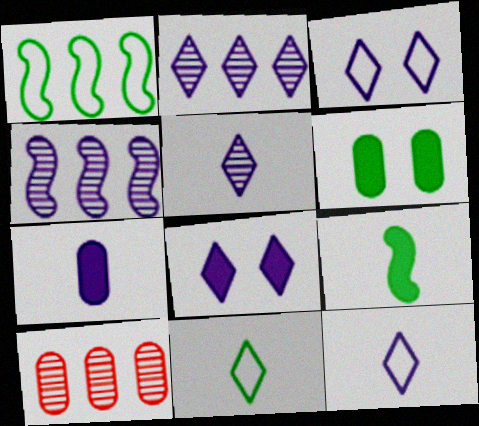[[2, 8, 12], 
[3, 4, 7], 
[3, 9, 10]]